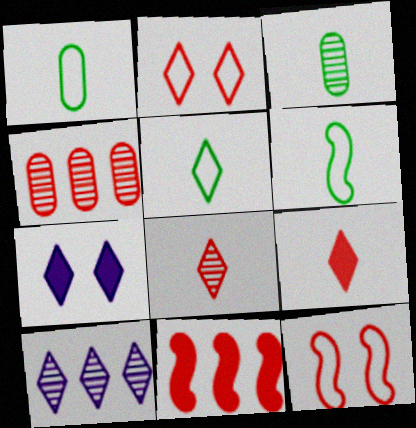[[1, 5, 6], 
[4, 6, 7], 
[4, 9, 12]]